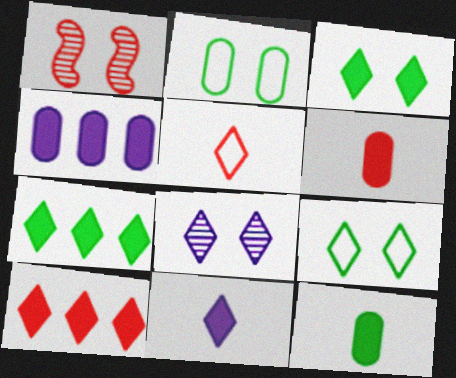[[3, 10, 11], 
[5, 7, 8]]